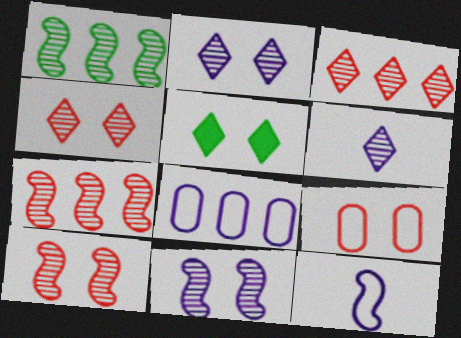[[5, 9, 11]]